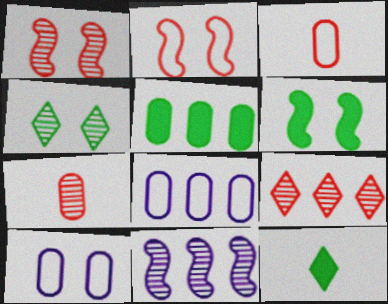[[1, 7, 9], 
[1, 8, 12], 
[4, 7, 11], 
[5, 6, 12], 
[5, 7, 10]]